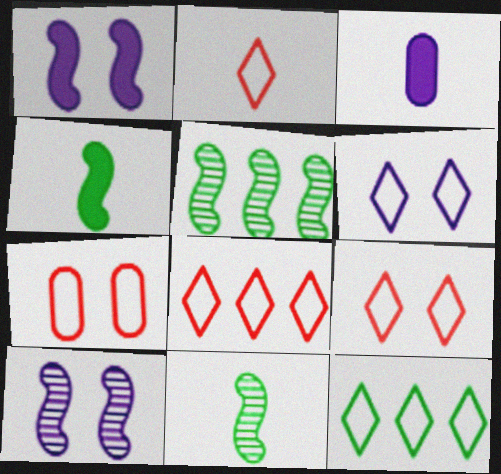[[2, 3, 11], 
[2, 6, 12], 
[2, 8, 9], 
[3, 5, 9]]